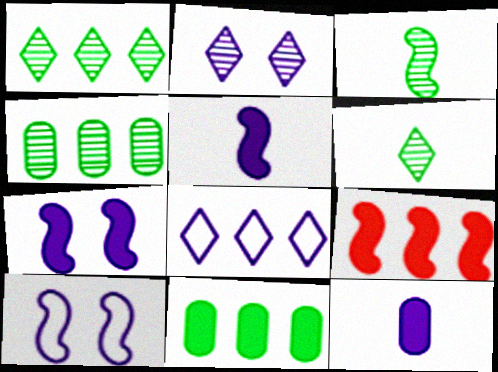[[3, 9, 10], 
[4, 8, 9]]